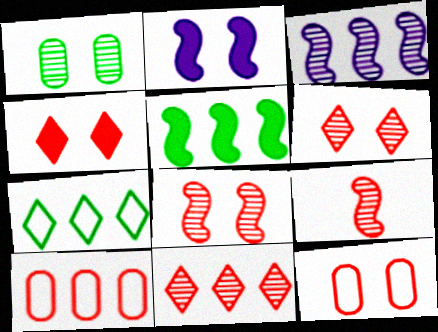[[4, 8, 12], 
[4, 9, 10]]